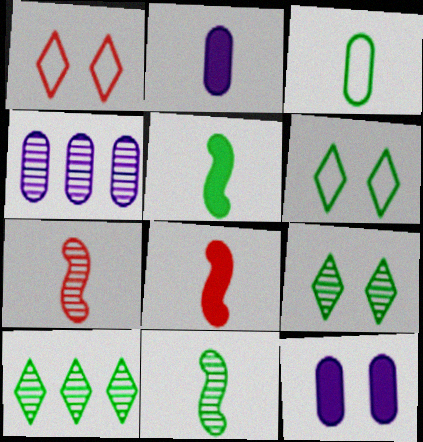[[1, 4, 5], 
[4, 6, 8], 
[4, 7, 9]]